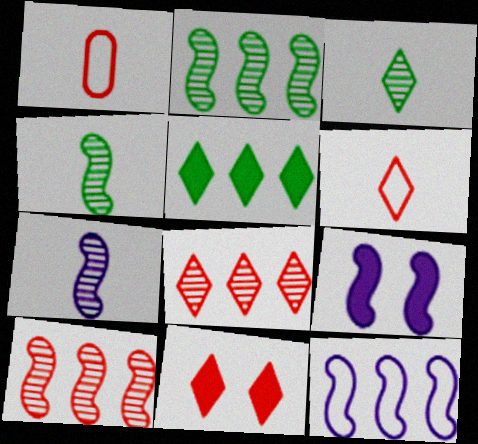[[1, 10, 11], 
[6, 8, 11], 
[7, 9, 12]]